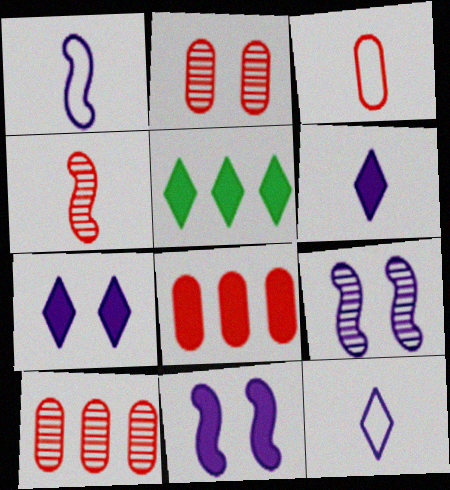[[1, 2, 5], 
[2, 3, 8], 
[3, 5, 9]]